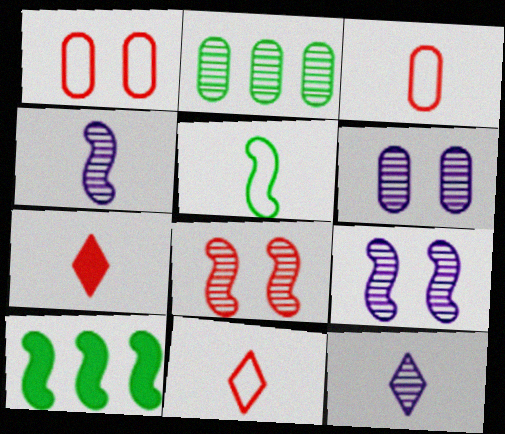[[1, 10, 12], 
[2, 8, 12], 
[6, 10, 11]]